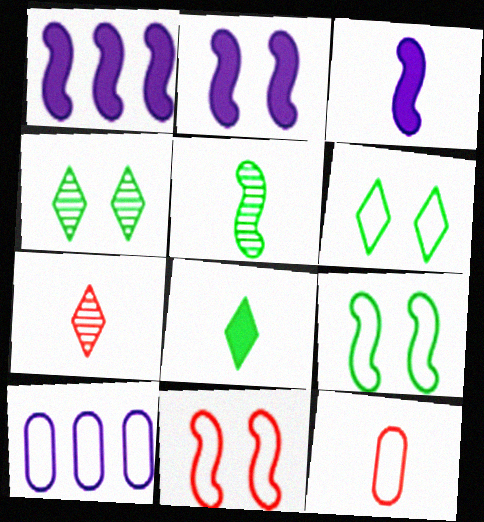[[1, 2, 3], 
[1, 4, 12], 
[1, 5, 11]]